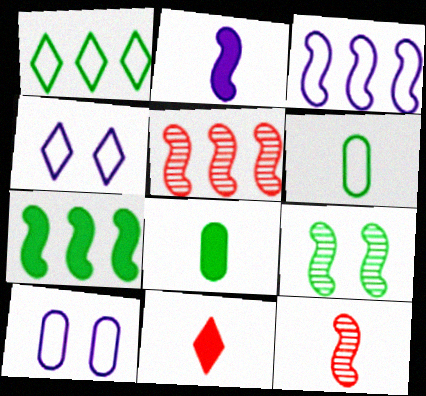[[1, 8, 9], 
[2, 8, 11], 
[3, 5, 7], 
[4, 5, 8]]